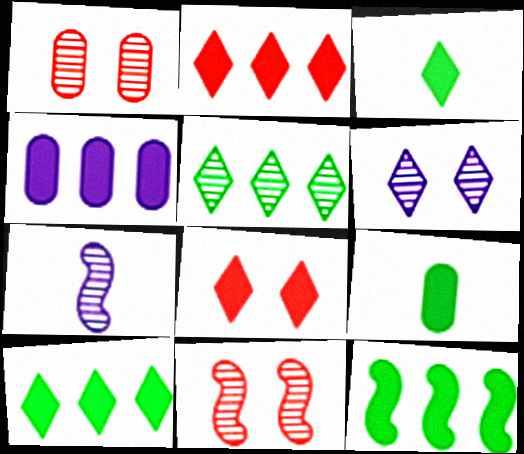[[1, 5, 7], 
[2, 4, 12]]